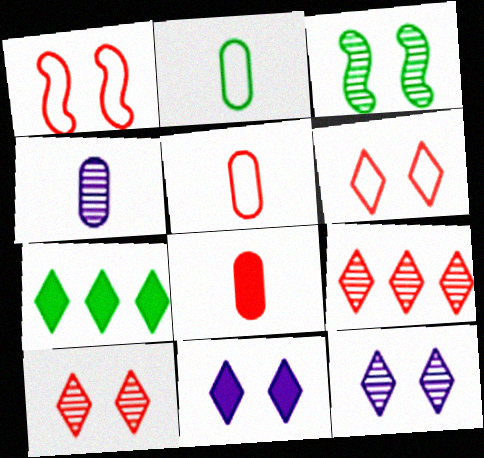[[1, 4, 7], 
[1, 8, 9], 
[2, 3, 7], 
[2, 4, 8], 
[3, 4, 9]]